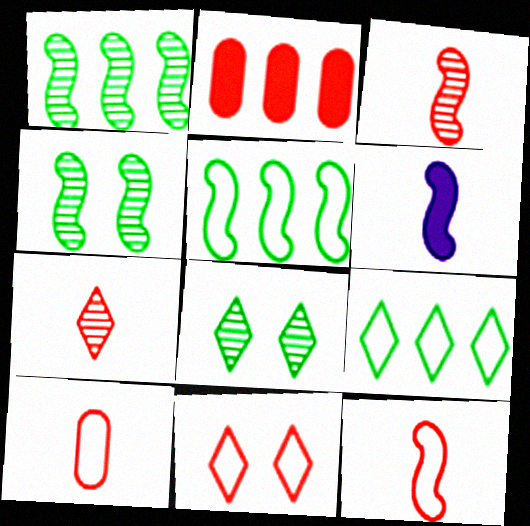[[2, 3, 11]]